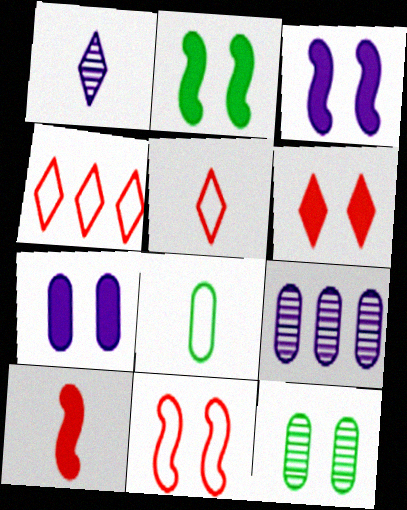[[1, 8, 10], 
[2, 5, 9], 
[2, 6, 7]]